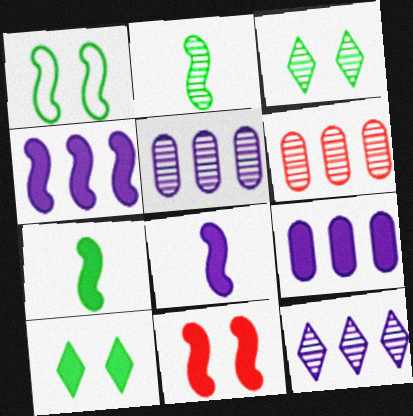[[4, 7, 11]]